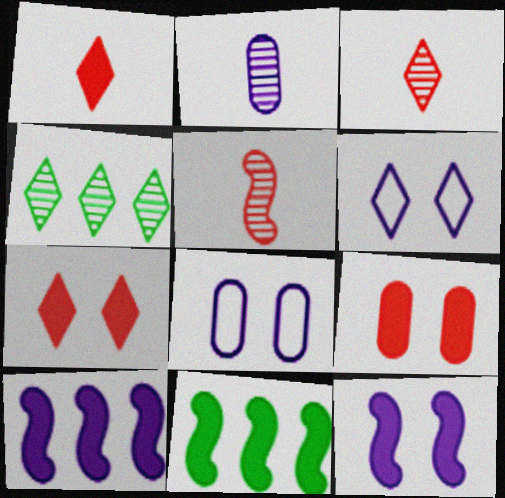[[1, 4, 6], 
[2, 6, 10], 
[3, 8, 11]]